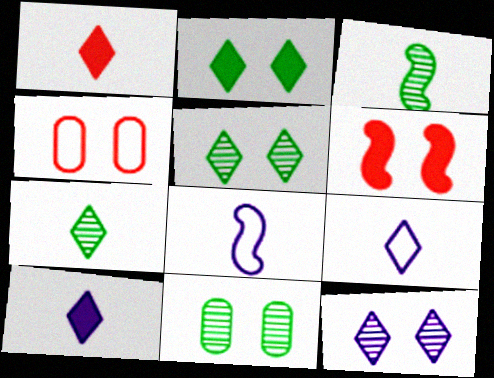[[1, 7, 9]]